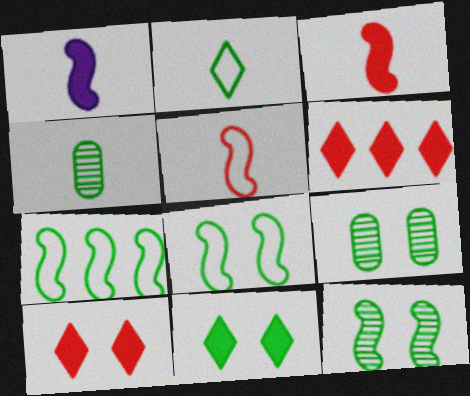[[4, 7, 11], 
[8, 9, 11]]